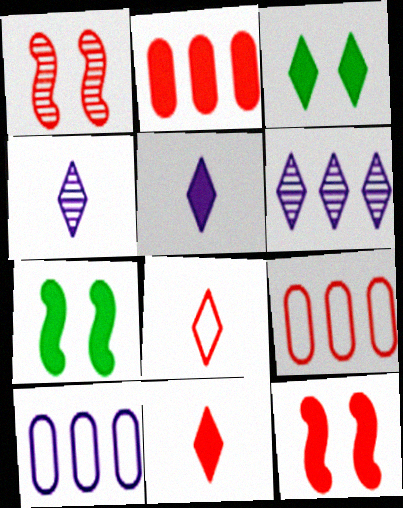[[1, 2, 8], 
[1, 9, 11], 
[2, 5, 7], 
[2, 11, 12], 
[3, 6, 8], 
[4, 7, 9]]